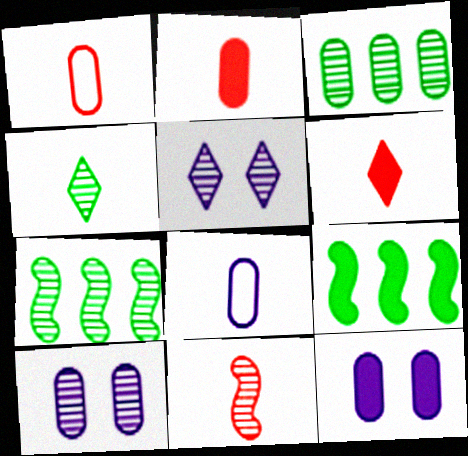[[1, 3, 12], 
[1, 5, 9], 
[1, 6, 11], 
[3, 5, 11], 
[6, 9, 12]]